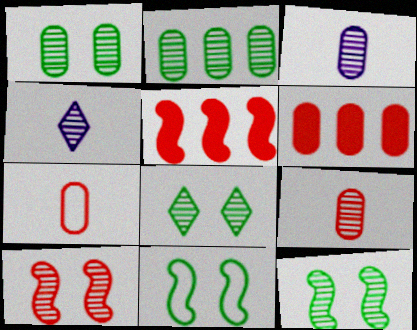[[1, 8, 12], 
[2, 4, 10], 
[4, 6, 11]]